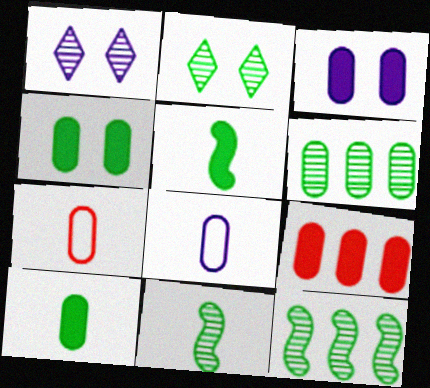[[2, 6, 11], 
[3, 6, 7], 
[3, 9, 10]]